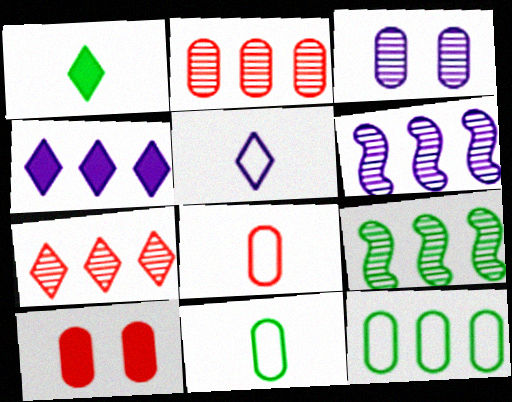[[2, 8, 10], 
[5, 9, 10]]